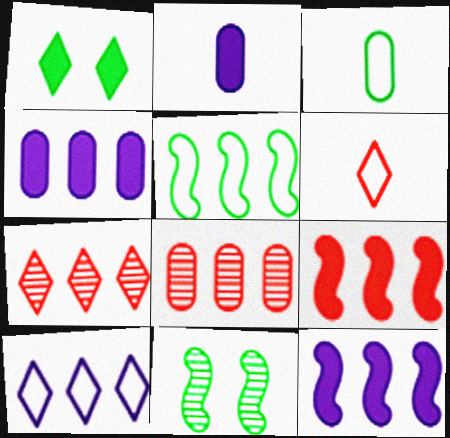[[1, 2, 9], 
[4, 5, 7], 
[4, 6, 11]]